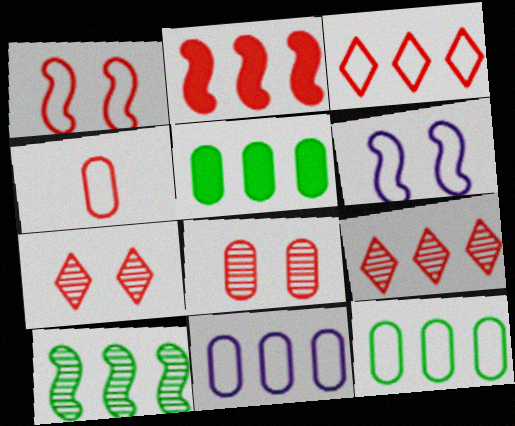[[1, 3, 4], 
[2, 4, 7]]